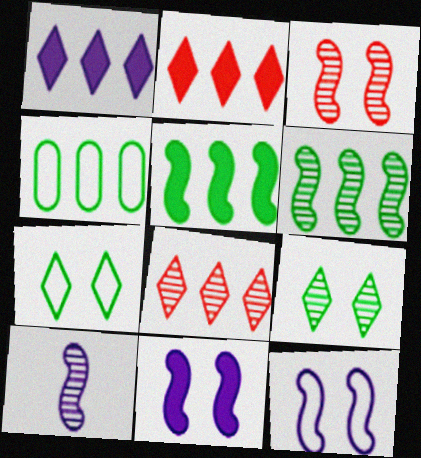[[3, 6, 10]]